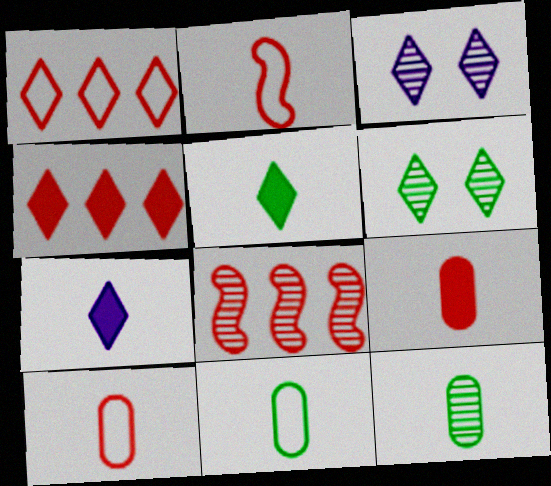[[1, 3, 5], 
[1, 6, 7], 
[2, 7, 12], 
[3, 8, 12]]